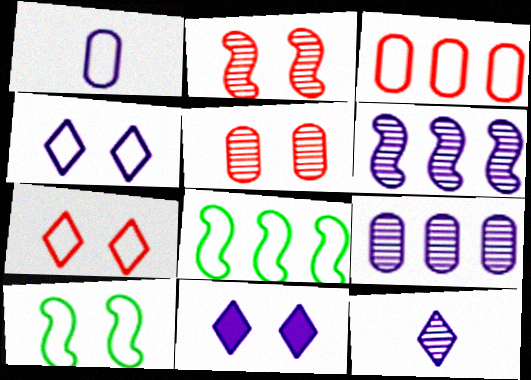[[1, 6, 11], 
[1, 7, 8], 
[5, 10, 11]]